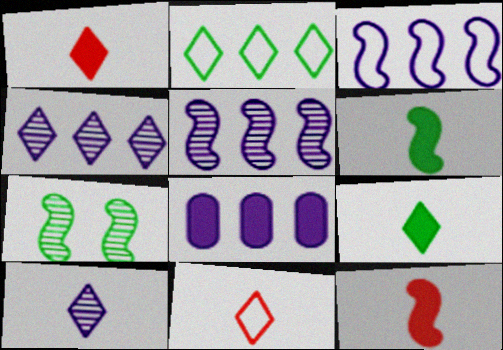[[3, 4, 8], 
[3, 7, 12], 
[7, 8, 11], 
[9, 10, 11]]